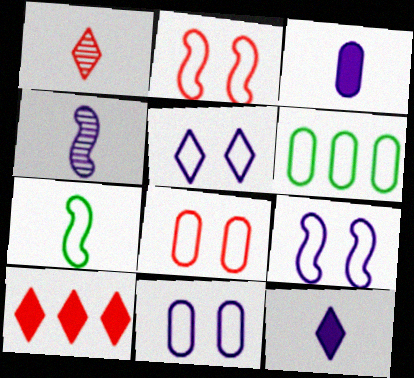[[1, 3, 7], 
[5, 9, 11]]